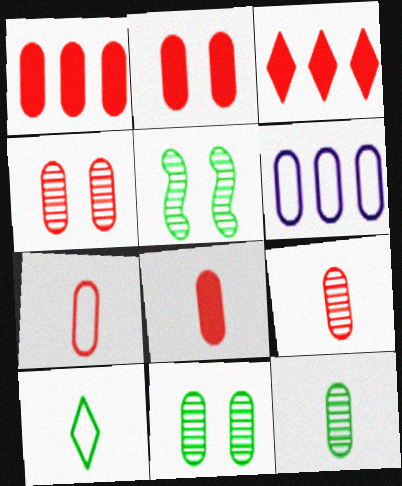[[1, 2, 8], 
[1, 4, 7], 
[2, 6, 12], 
[6, 8, 11], 
[7, 8, 9]]